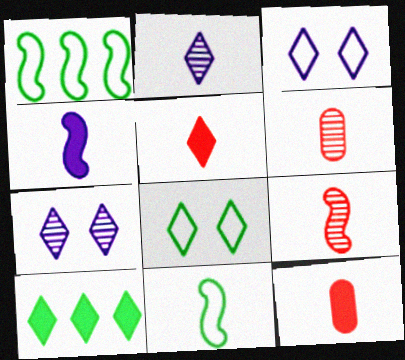[[1, 7, 12], 
[2, 11, 12], 
[4, 9, 11]]